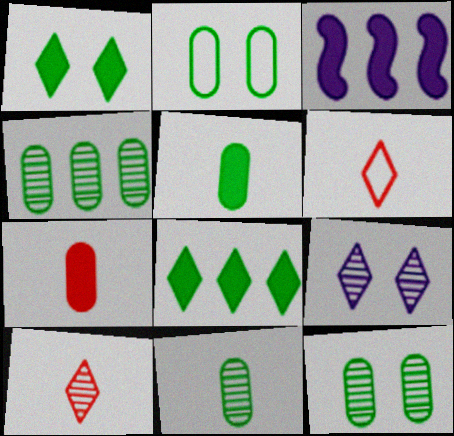[[1, 3, 7], 
[2, 3, 10], 
[2, 4, 5], 
[3, 6, 12], 
[4, 11, 12], 
[6, 8, 9]]